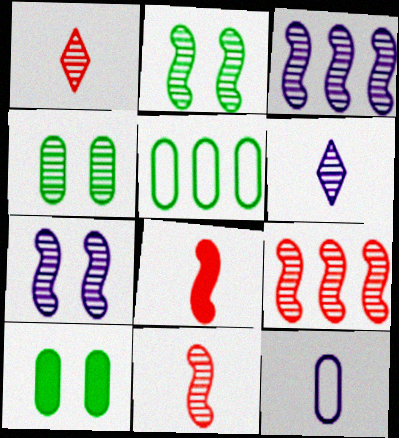[[1, 3, 4], 
[2, 3, 11], 
[4, 6, 9]]